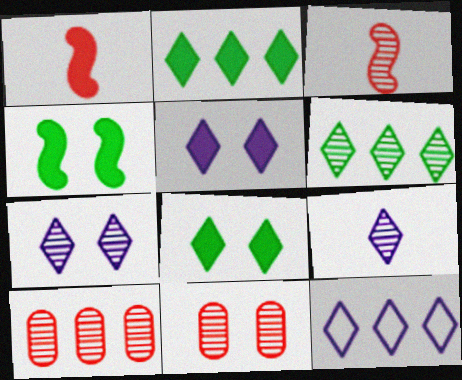[[5, 9, 12]]